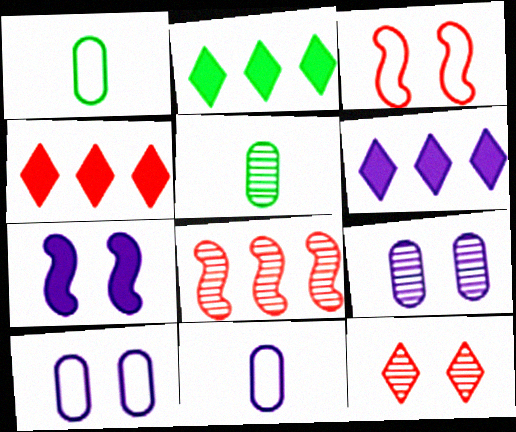[[2, 4, 6], 
[3, 5, 6]]